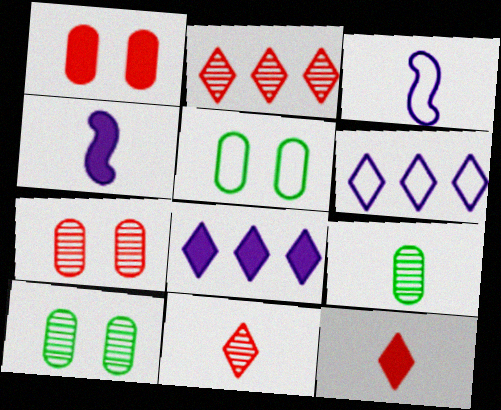[[2, 4, 5], 
[3, 9, 12]]